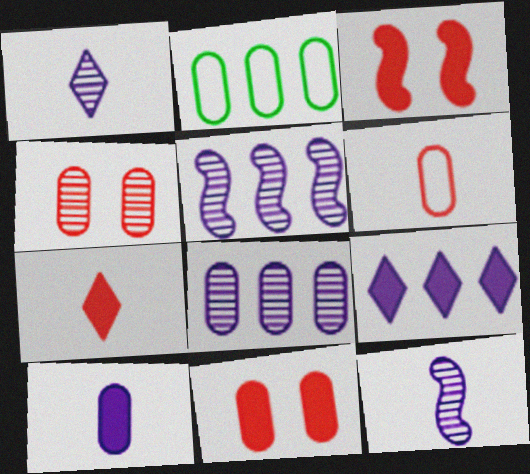[[1, 2, 3], 
[2, 4, 10]]